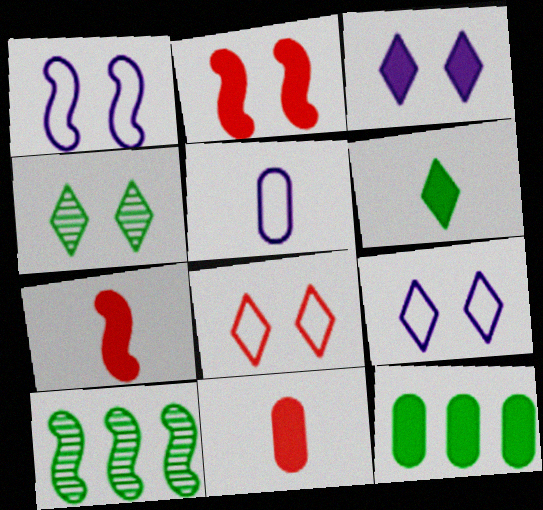[[1, 7, 10], 
[3, 4, 8], 
[3, 7, 12], 
[9, 10, 11]]